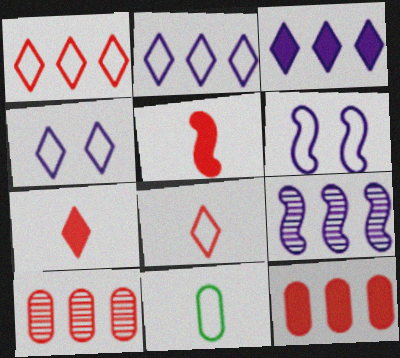[[1, 6, 11]]